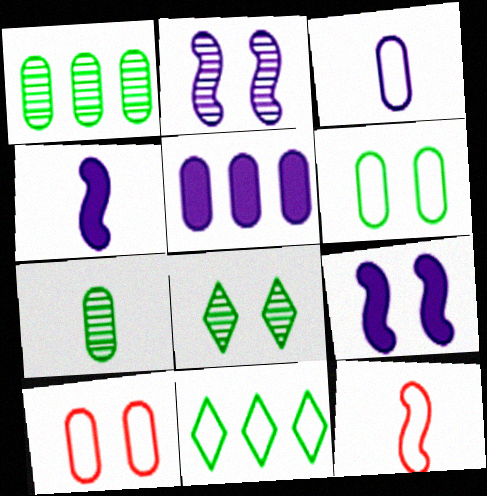[[5, 7, 10], 
[5, 8, 12], 
[8, 9, 10]]